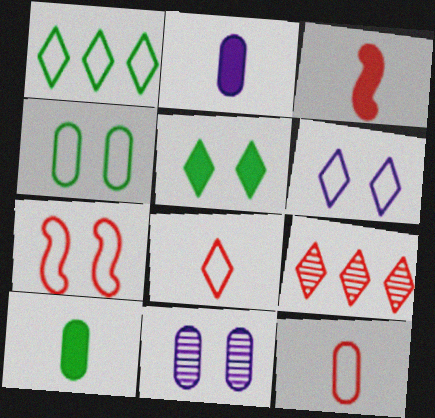[[1, 3, 11], 
[1, 6, 8], 
[4, 6, 7], 
[5, 7, 11]]